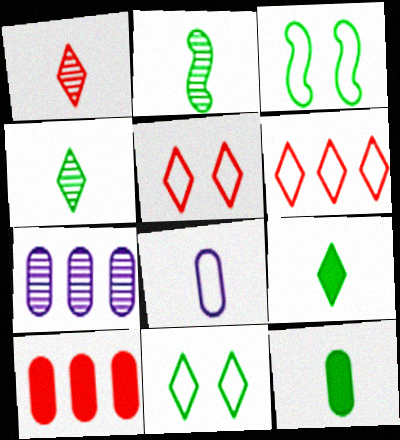[[3, 6, 8]]